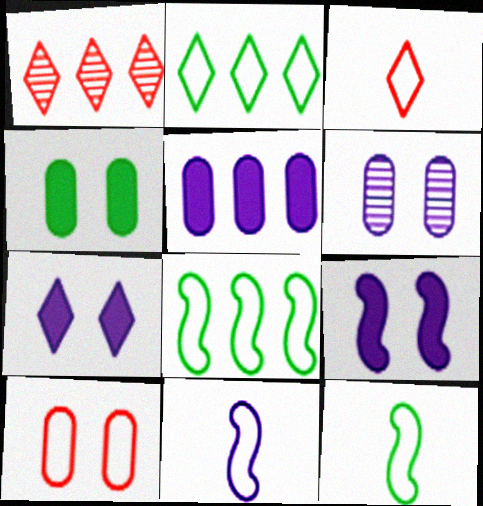[[1, 4, 11], 
[1, 5, 8], 
[2, 10, 11], 
[4, 6, 10]]